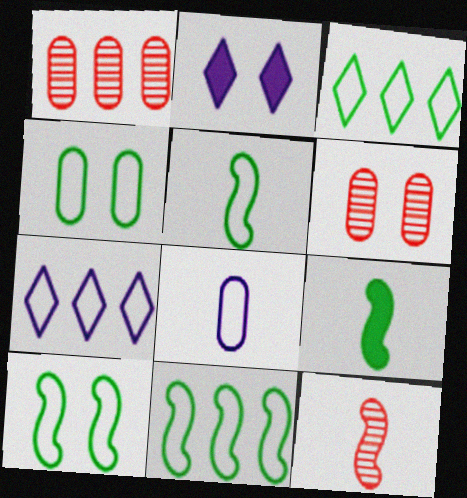[[1, 2, 5], 
[2, 6, 10], 
[3, 4, 5], 
[5, 10, 11], 
[6, 7, 9]]